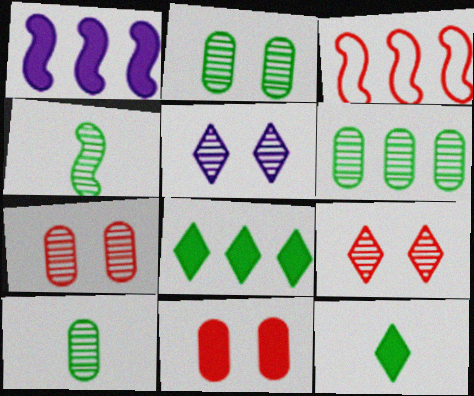[[1, 11, 12], 
[2, 6, 10]]